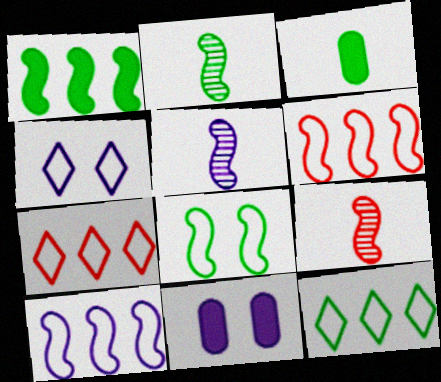[[1, 2, 8], 
[2, 5, 9], 
[2, 7, 11], 
[9, 11, 12]]